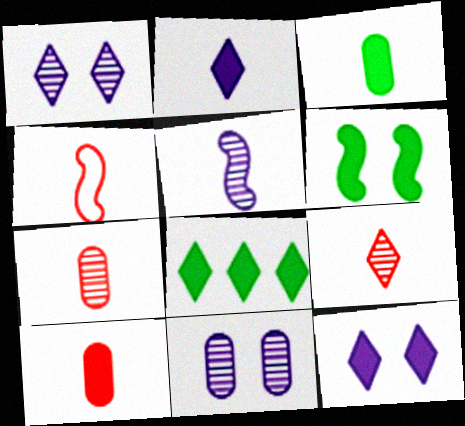[[3, 6, 8], 
[4, 8, 11], 
[4, 9, 10]]